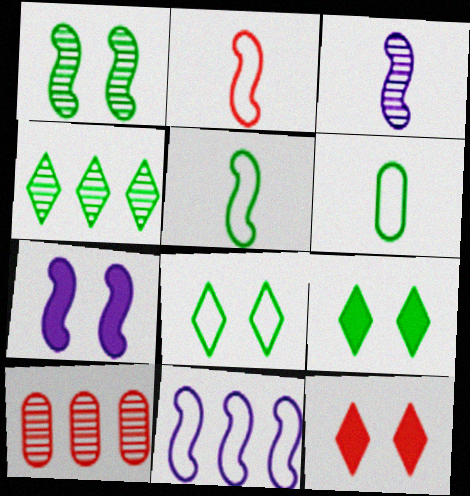[[2, 10, 12], 
[3, 7, 11]]